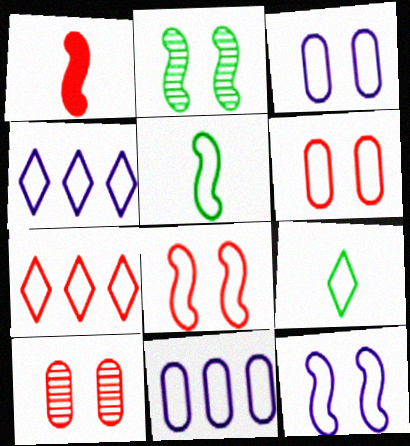[[1, 7, 10], 
[3, 5, 7], 
[4, 5, 6], 
[8, 9, 11]]